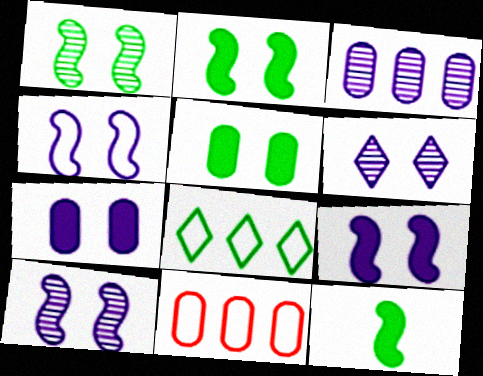[[4, 6, 7], 
[4, 9, 10], 
[6, 11, 12]]